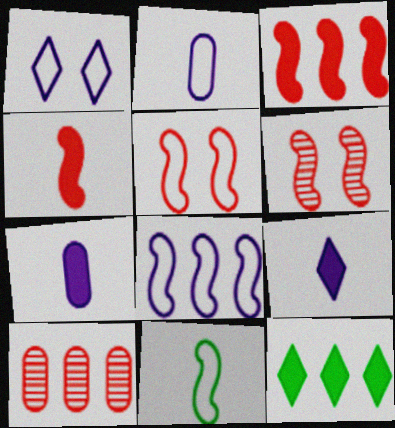[[1, 2, 8], 
[2, 6, 12], 
[5, 8, 11], 
[8, 10, 12]]